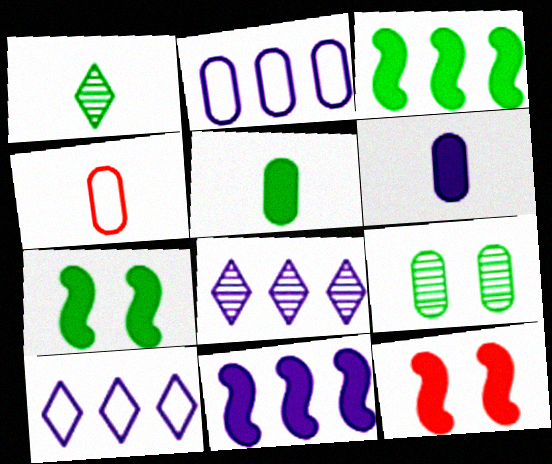[[1, 2, 12], 
[2, 8, 11], 
[4, 7, 8]]